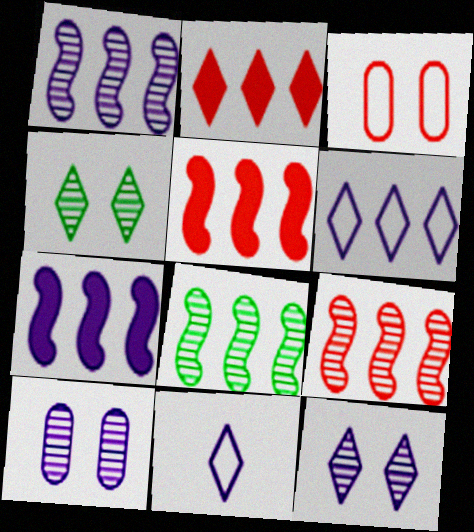[[1, 8, 9], 
[2, 4, 11], 
[7, 10, 11]]